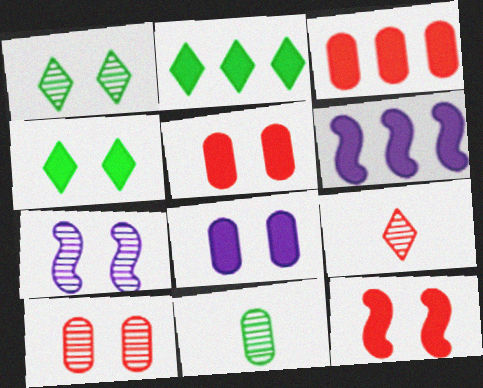[[1, 7, 10], 
[2, 3, 6], 
[4, 8, 12]]